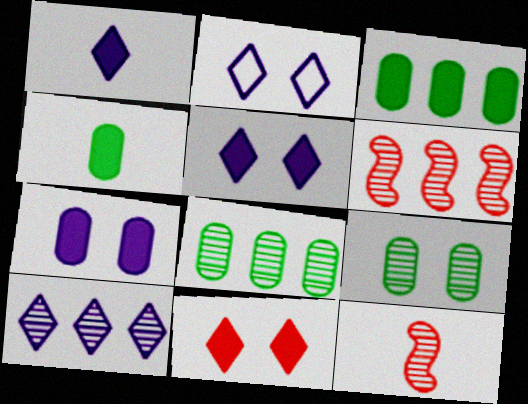[[1, 2, 10], 
[2, 3, 12], 
[2, 4, 6], 
[6, 8, 10], 
[9, 10, 12]]